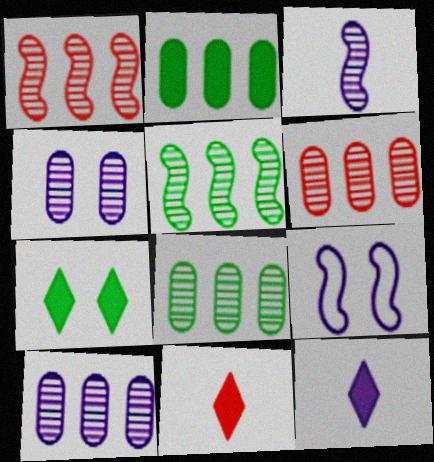[[6, 8, 10], 
[8, 9, 11], 
[9, 10, 12]]